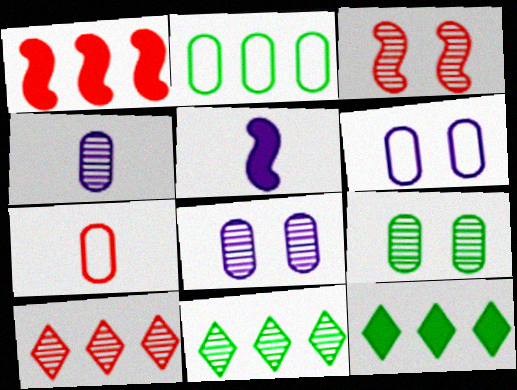[[2, 6, 7], 
[3, 4, 11]]